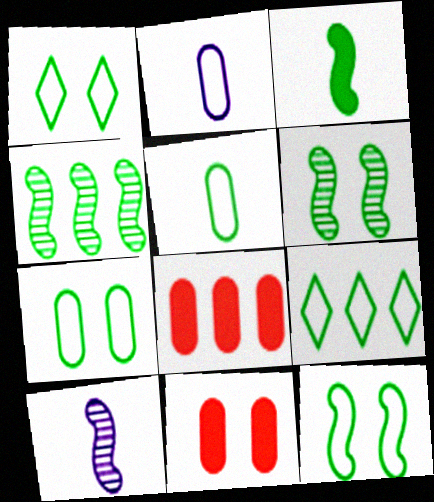[[1, 7, 12], 
[1, 8, 10], 
[3, 4, 12], 
[5, 9, 12], 
[9, 10, 11]]